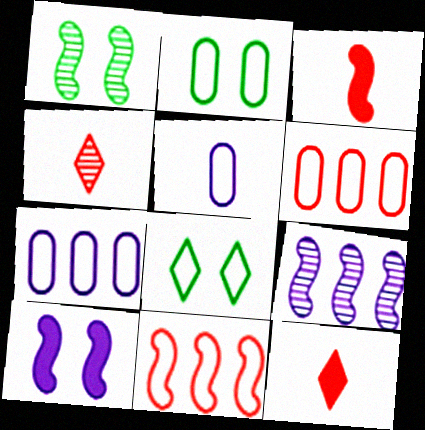[[1, 7, 12], 
[2, 5, 6], 
[2, 9, 12], 
[5, 8, 11]]